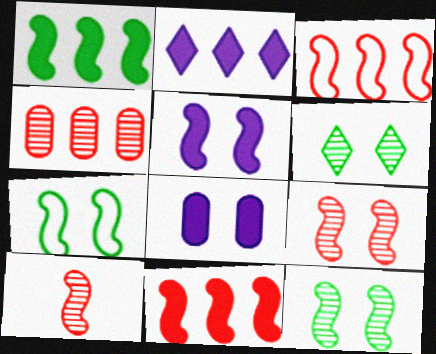[[5, 7, 9]]